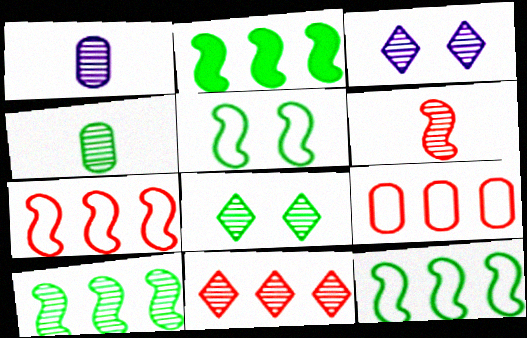[[2, 10, 12], 
[4, 8, 10]]